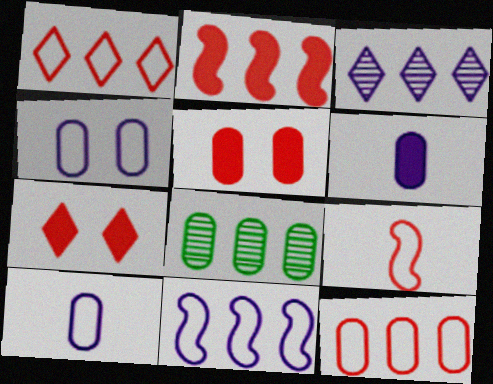[[5, 8, 10]]